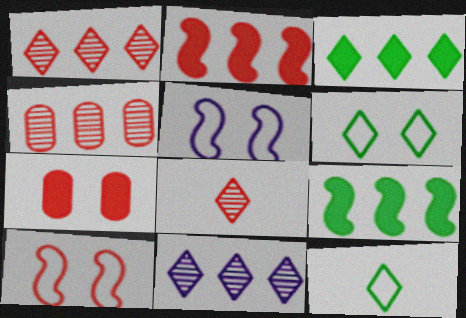[]